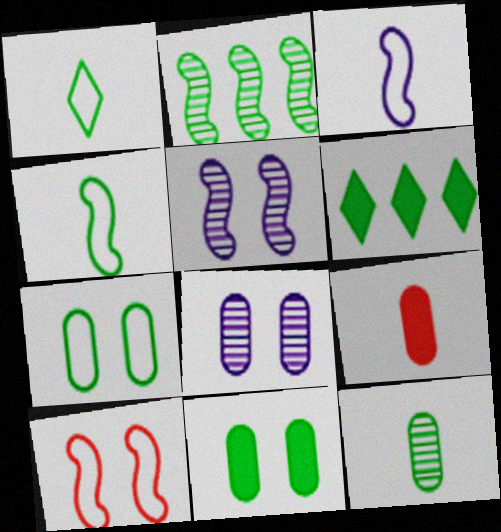[[1, 2, 11]]